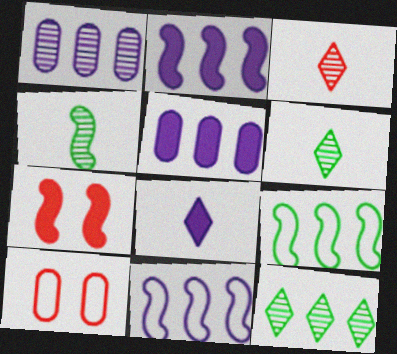[[2, 6, 10], 
[4, 7, 11]]